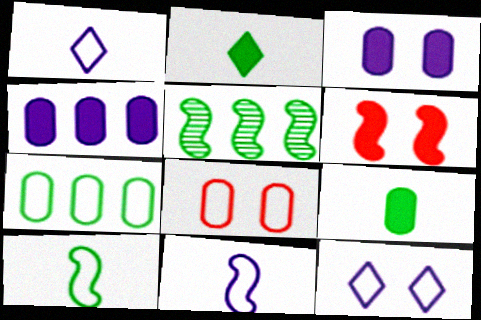[[2, 4, 6], 
[5, 6, 11]]